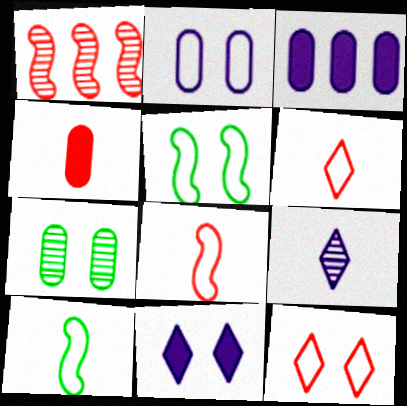[[1, 4, 12], 
[1, 7, 9], 
[2, 5, 12], 
[4, 9, 10]]